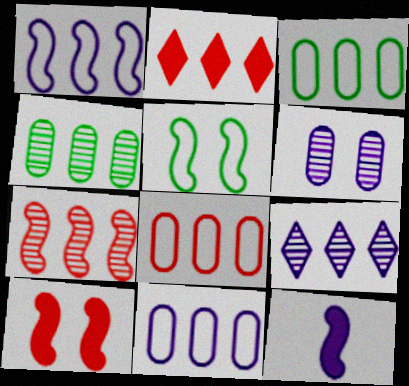[[1, 2, 4], 
[2, 7, 8], 
[3, 8, 11], 
[4, 7, 9], 
[5, 7, 12]]